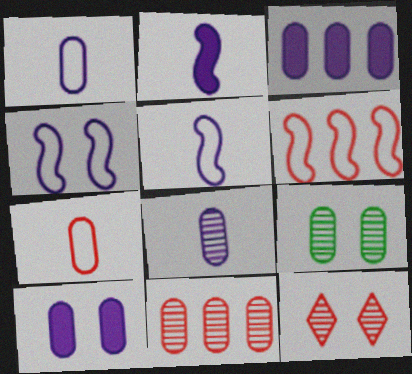[[3, 7, 9], 
[8, 9, 11]]